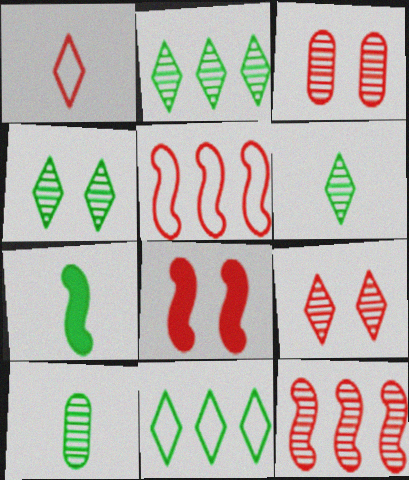[[2, 4, 6]]